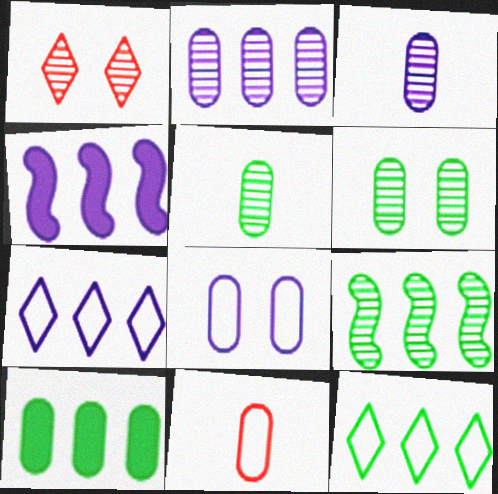[[1, 3, 9], 
[2, 4, 7], 
[9, 10, 12]]